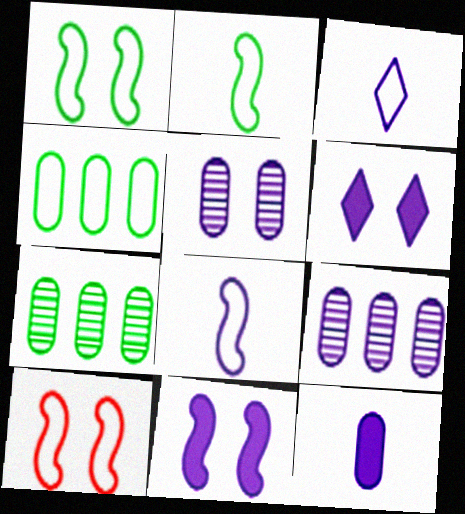[[3, 4, 10], 
[3, 9, 11], 
[6, 8, 9]]